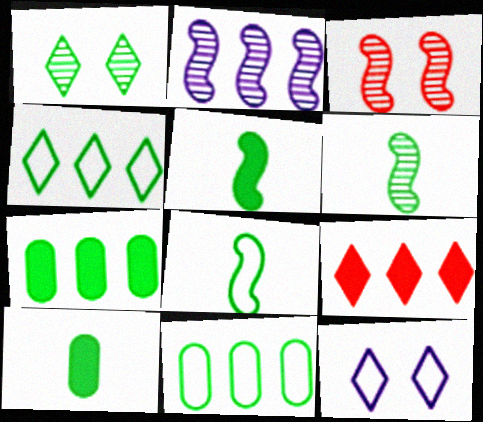[[1, 5, 11], 
[1, 7, 8], 
[2, 3, 6], 
[2, 9, 11], 
[5, 6, 8]]